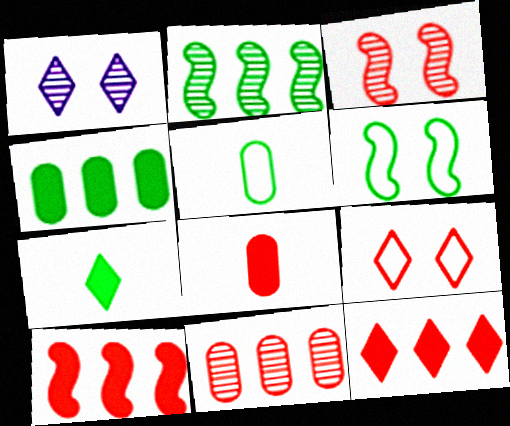[[1, 5, 10]]